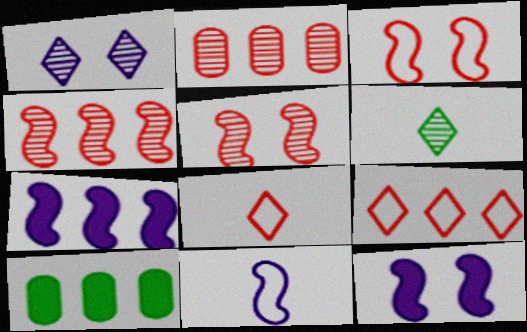[]